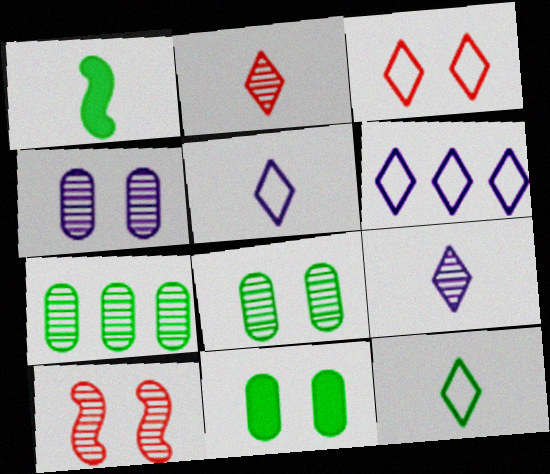[[3, 6, 12], 
[7, 9, 10]]